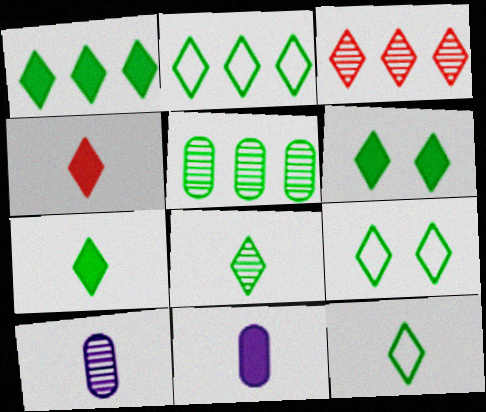[[1, 6, 7], 
[1, 8, 9], 
[2, 6, 8], 
[2, 9, 12], 
[7, 8, 12]]